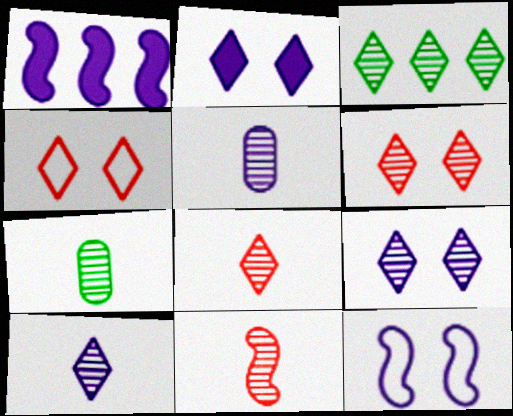[[1, 4, 7], 
[3, 6, 10], 
[3, 8, 9], 
[7, 10, 11]]